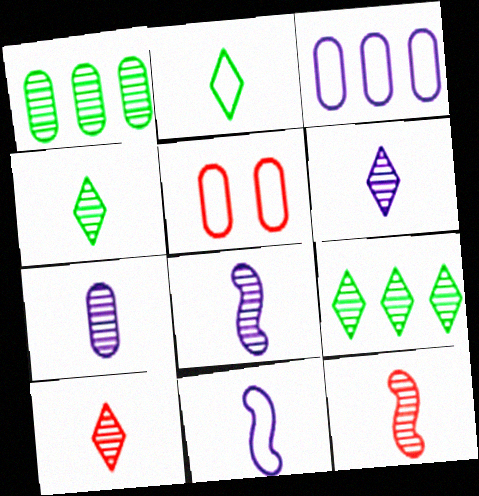[[4, 6, 10], 
[4, 7, 12], 
[6, 7, 8]]